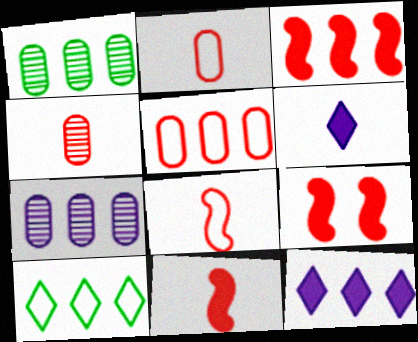[[3, 7, 10], 
[3, 9, 11]]